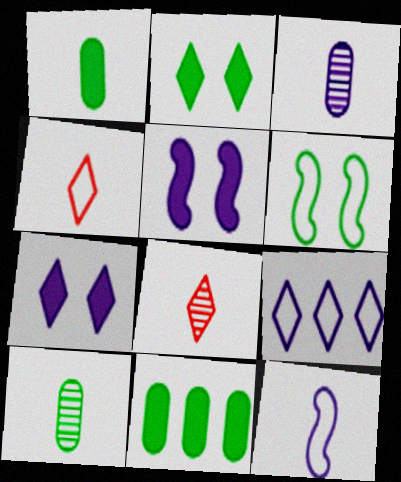[[1, 8, 12], 
[2, 8, 9], 
[3, 5, 9]]